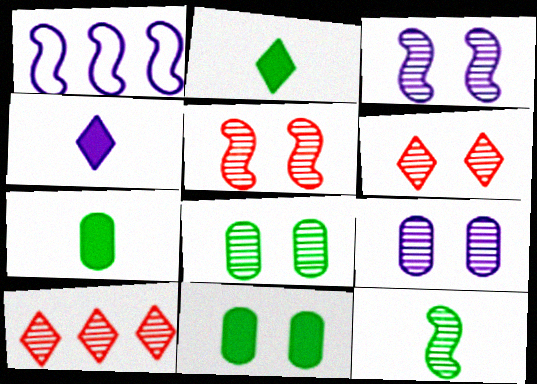[[1, 4, 9], 
[1, 6, 7], 
[3, 6, 8], 
[9, 10, 12]]